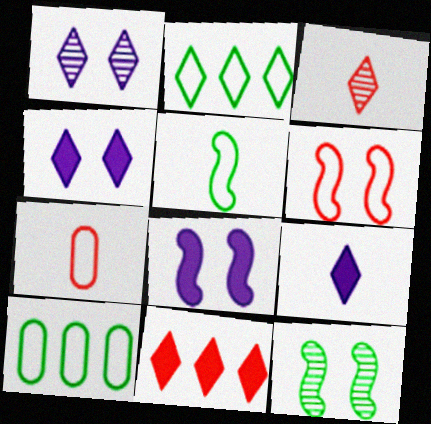[[2, 3, 4], 
[3, 8, 10], 
[6, 8, 12]]